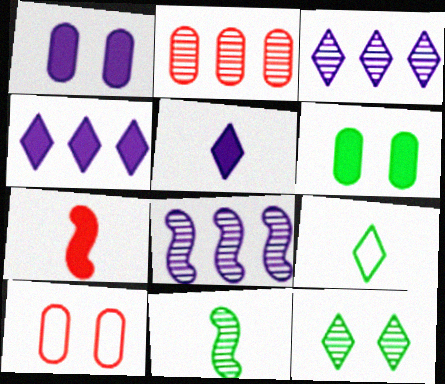[[4, 6, 7], 
[4, 10, 11]]